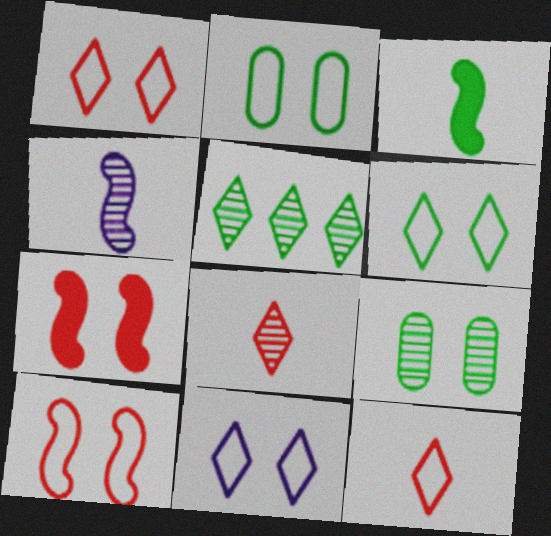[[1, 6, 11], 
[2, 3, 5], 
[2, 10, 11], 
[7, 9, 11]]